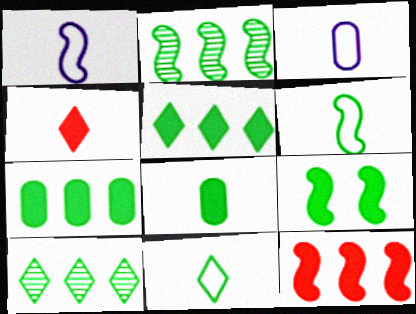[[2, 6, 9], 
[5, 8, 9]]